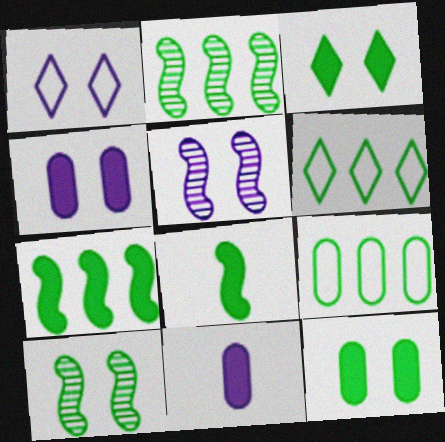[[1, 4, 5]]